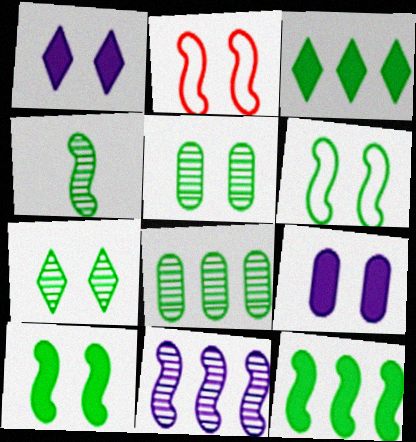[[1, 2, 5], 
[2, 7, 9], 
[4, 6, 12], 
[4, 7, 8]]